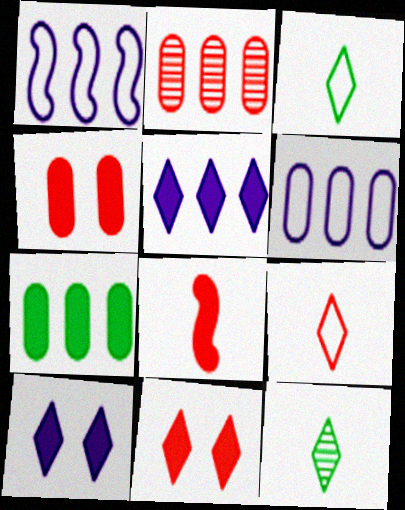[[1, 4, 12], 
[2, 6, 7], 
[7, 8, 10]]